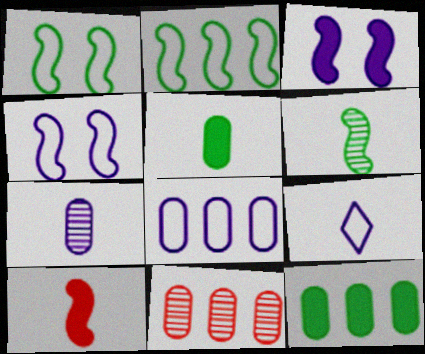[[4, 8, 9], 
[8, 11, 12]]